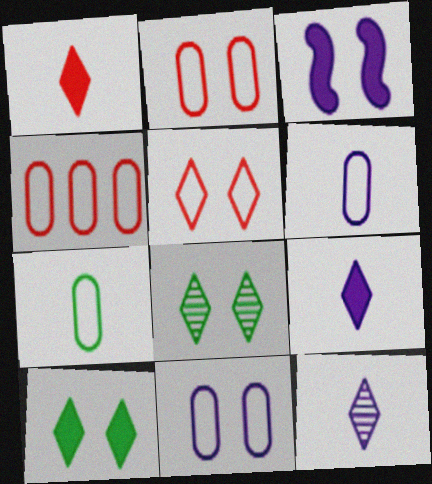[[2, 3, 8], 
[4, 7, 11]]